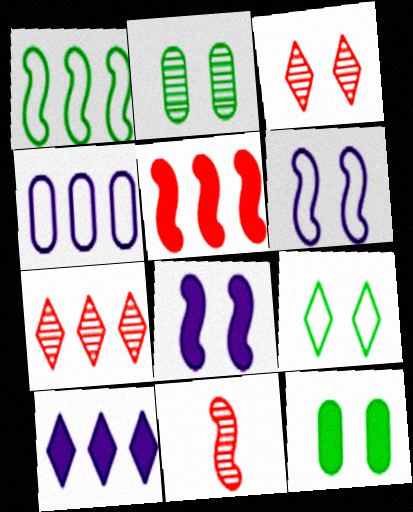[[1, 8, 11], 
[3, 6, 12]]